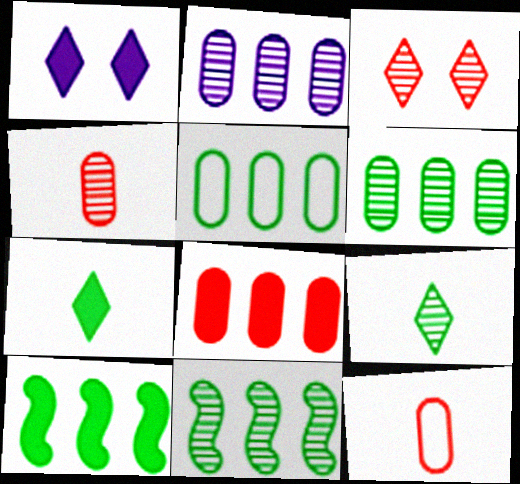[[1, 11, 12], 
[2, 5, 8]]